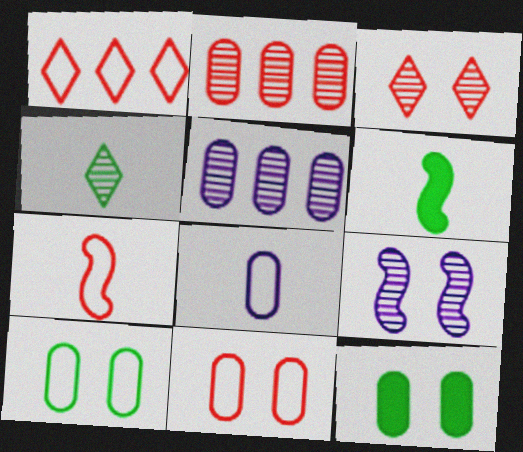[[1, 7, 11], 
[2, 4, 9], 
[2, 8, 12]]